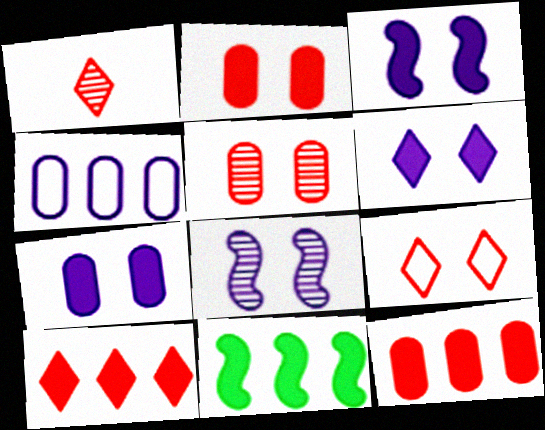[[1, 9, 10], 
[3, 6, 7]]